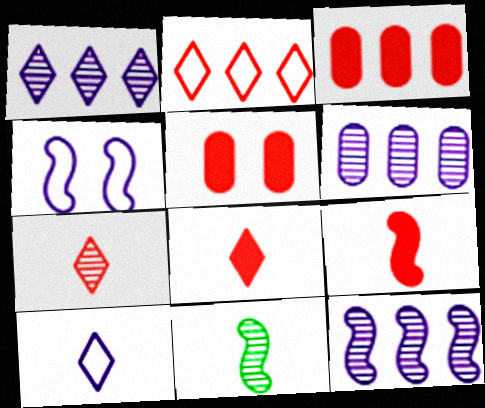[[1, 6, 12]]